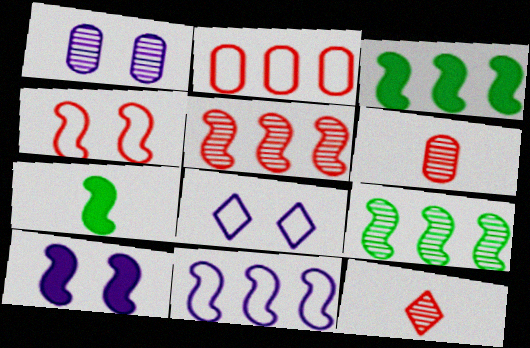[[1, 8, 10], 
[1, 9, 12], 
[3, 5, 11], 
[3, 6, 8]]